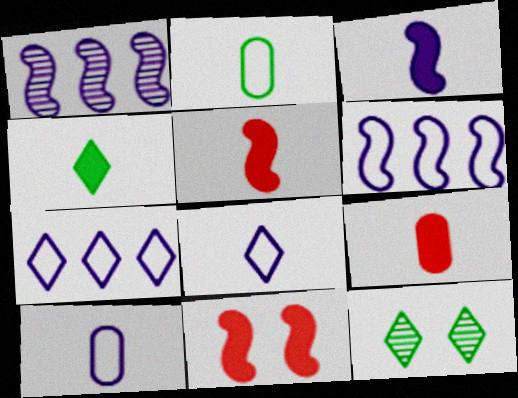[[3, 4, 9], 
[6, 9, 12]]